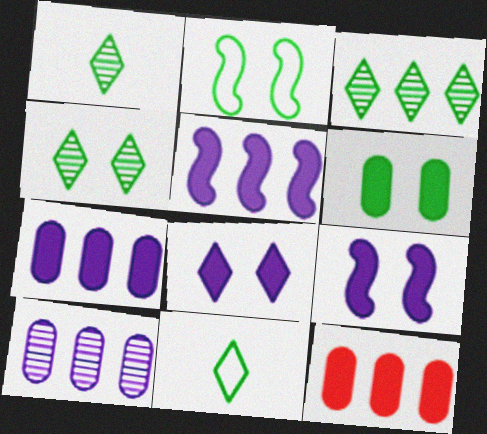[[1, 3, 4], 
[2, 4, 6]]